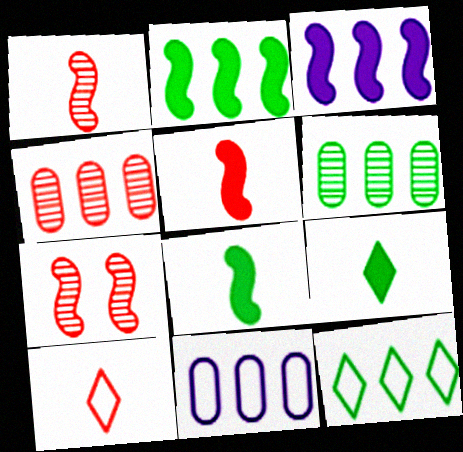[[2, 6, 12], 
[3, 4, 12], 
[7, 9, 11]]